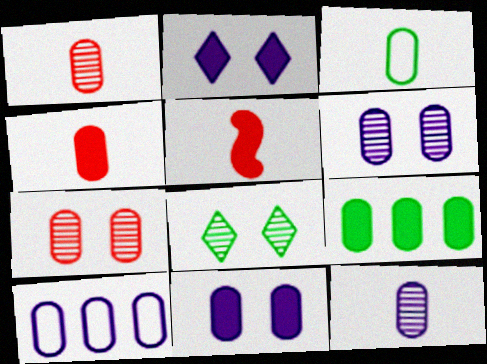[[2, 5, 9], 
[3, 4, 12], 
[4, 9, 11], 
[5, 8, 10], 
[10, 11, 12]]